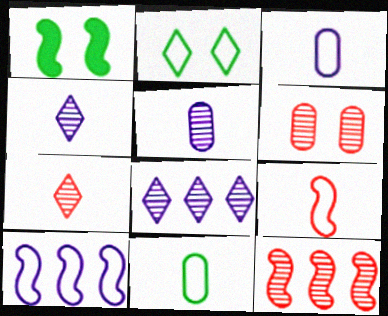[[6, 7, 12]]